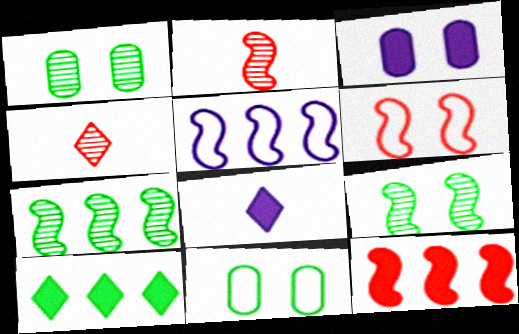[[2, 6, 12], 
[5, 7, 12]]